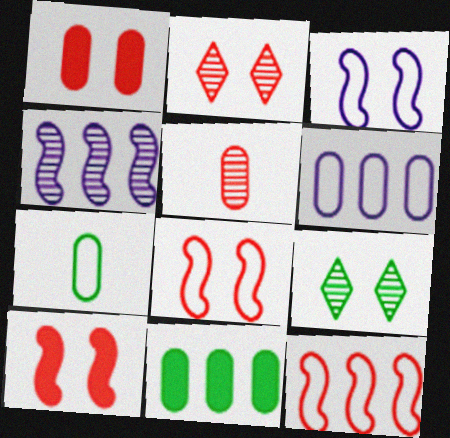[[1, 2, 8], 
[1, 3, 9], 
[4, 5, 9]]